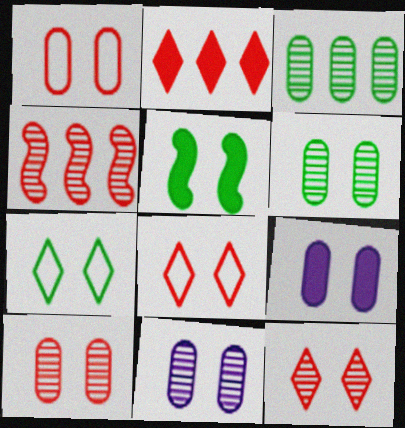[[1, 6, 9], 
[5, 6, 7], 
[5, 8, 11], 
[6, 10, 11]]